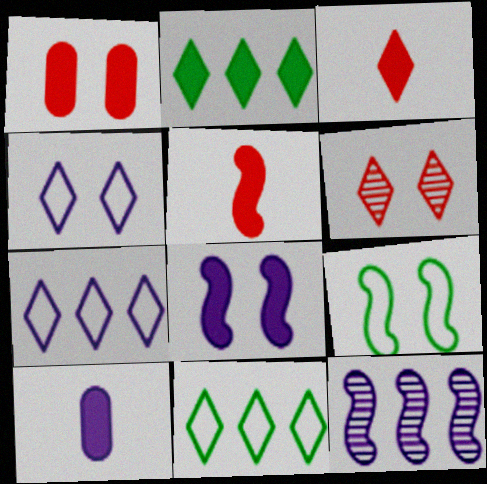[[4, 10, 12], 
[5, 9, 12]]